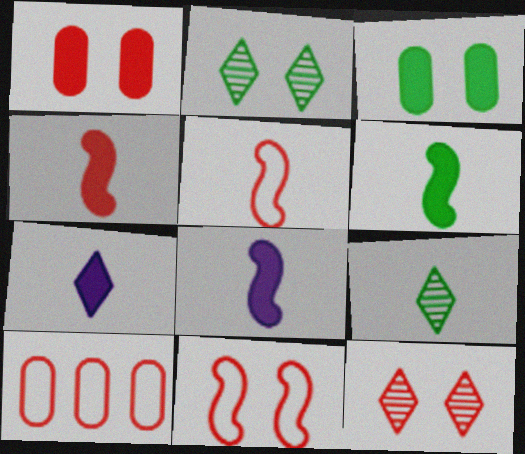[[1, 11, 12], 
[2, 8, 10], 
[4, 6, 8], 
[4, 10, 12]]